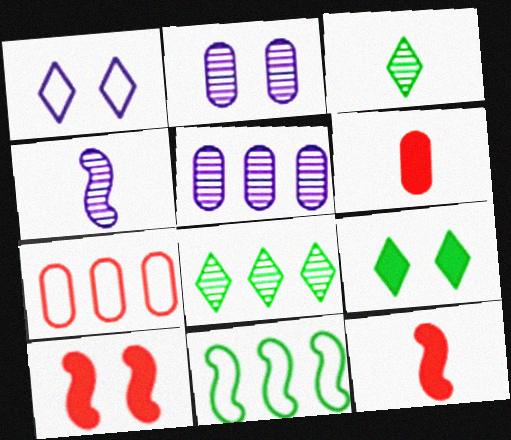[[4, 7, 9], 
[4, 10, 11]]